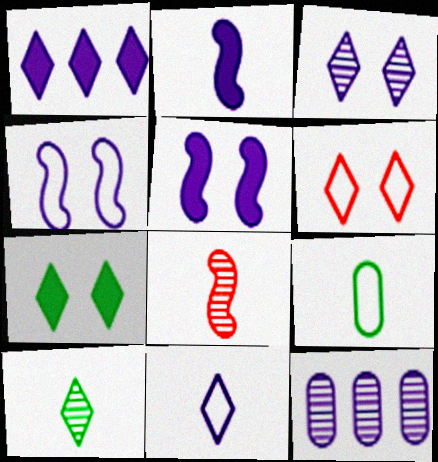[[1, 3, 11], 
[1, 6, 10], 
[3, 6, 7], 
[5, 11, 12]]